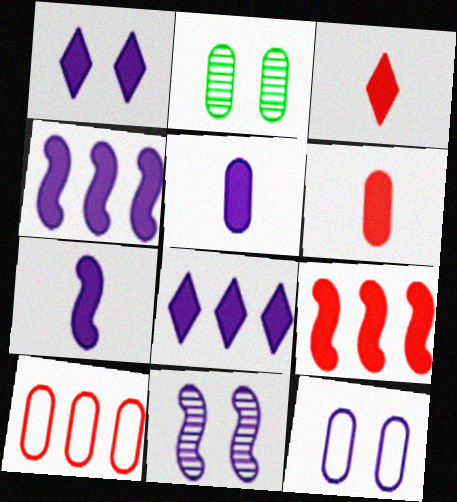[[1, 4, 5], 
[1, 11, 12], 
[2, 5, 10]]